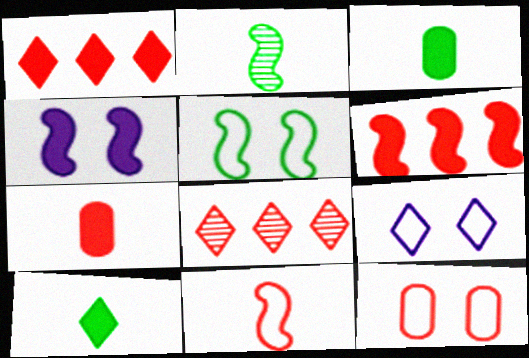[[1, 3, 4], 
[5, 9, 12], 
[8, 9, 10]]